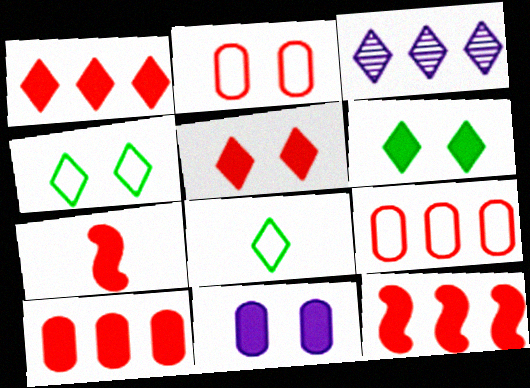[[1, 10, 12], 
[3, 5, 8], 
[5, 7, 10]]